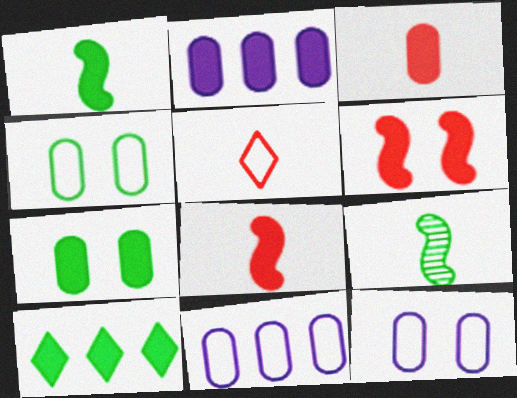[[1, 7, 10], 
[2, 3, 7], 
[4, 9, 10]]